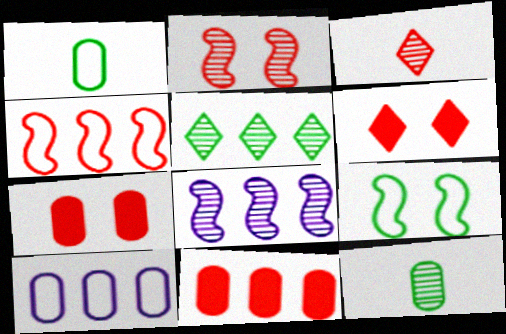[[1, 6, 8], 
[3, 4, 7], 
[7, 10, 12]]